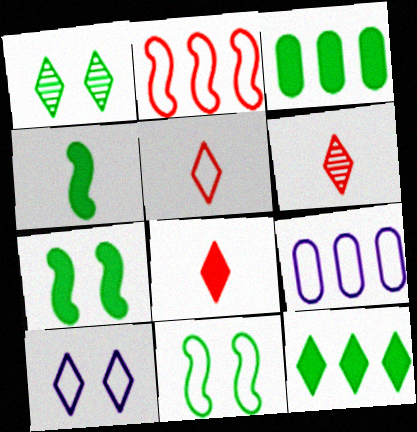[[5, 6, 8], 
[5, 9, 11], 
[6, 7, 9], 
[6, 10, 12]]